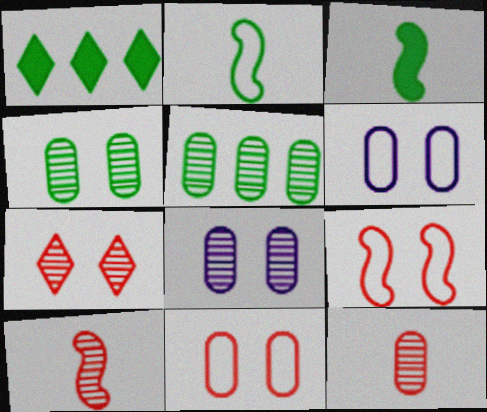[[1, 2, 4], 
[1, 6, 10], 
[5, 8, 12]]